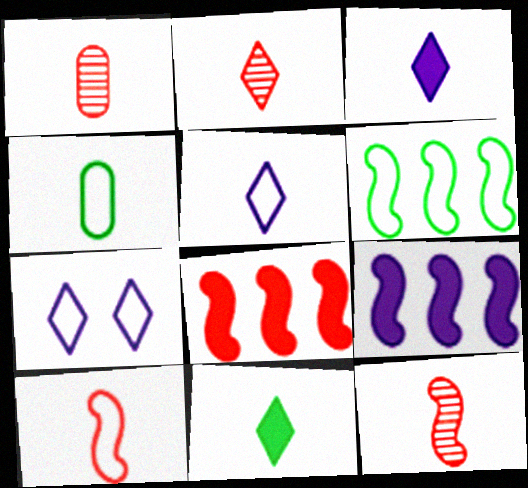[[1, 2, 12], 
[2, 5, 11], 
[3, 4, 12], 
[4, 5, 10]]